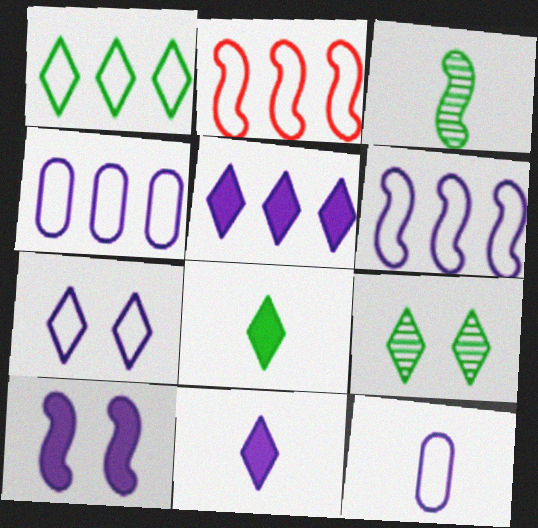[[1, 2, 4], 
[1, 8, 9], 
[2, 3, 10], 
[6, 7, 12]]